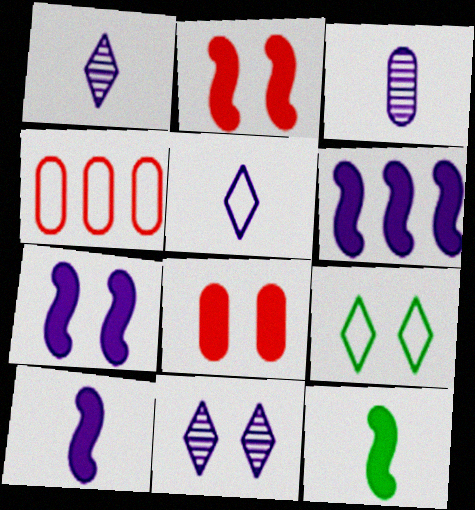[[2, 6, 12], 
[3, 5, 10], 
[4, 11, 12], 
[6, 7, 10]]